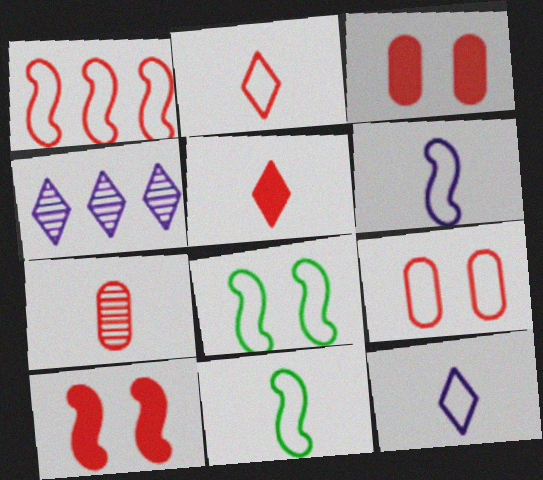[[1, 2, 9], 
[1, 6, 8], 
[3, 4, 11]]